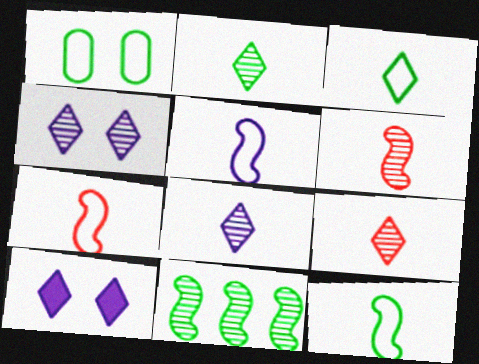[[2, 8, 9], 
[5, 7, 12]]